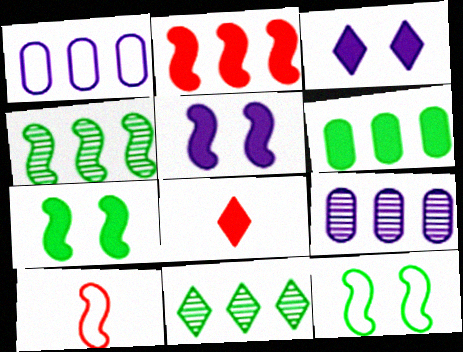[[1, 2, 11], 
[4, 5, 10], 
[5, 6, 8], 
[8, 9, 12]]